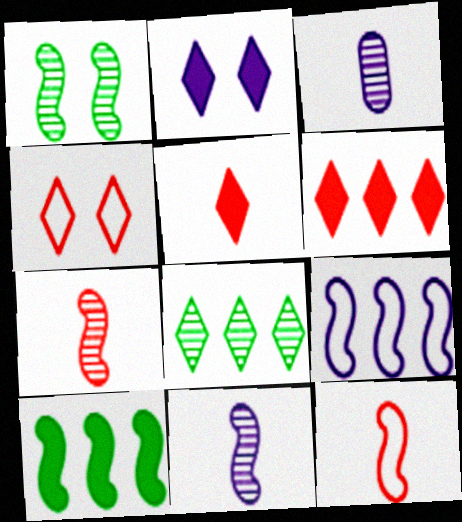[[2, 3, 9], 
[3, 4, 10]]